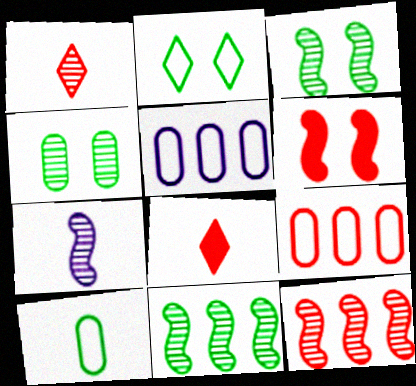[[1, 6, 9], 
[3, 5, 8], 
[3, 7, 12], 
[7, 8, 10]]